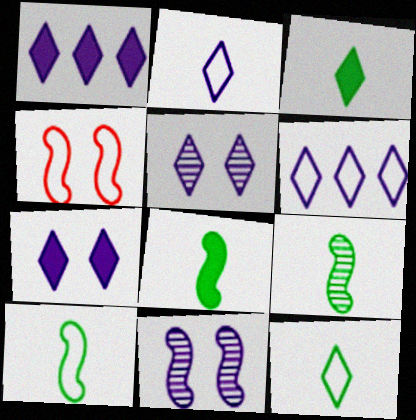[[1, 2, 5], 
[8, 9, 10]]